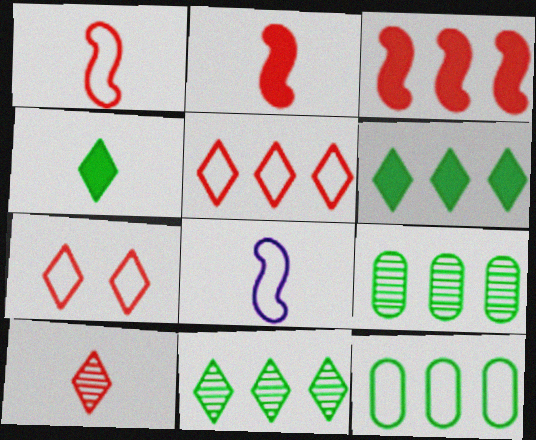[[7, 8, 12]]